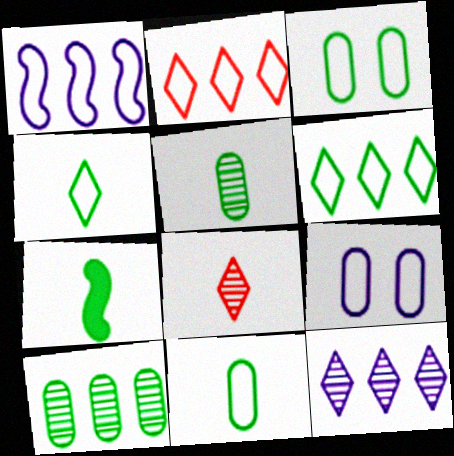[[4, 5, 7]]